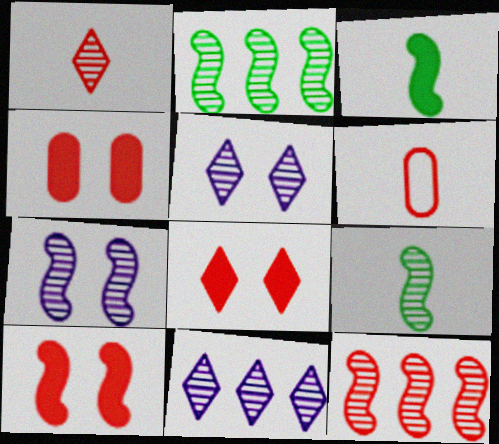[[4, 8, 10], 
[6, 8, 12], 
[7, 9, 12]]